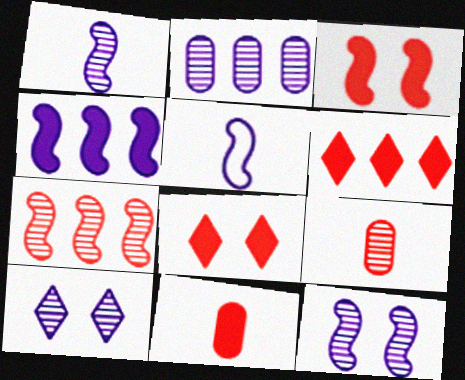[[1, 2, 10], 
[3, 6, 11], 
[4, 5, 12]]